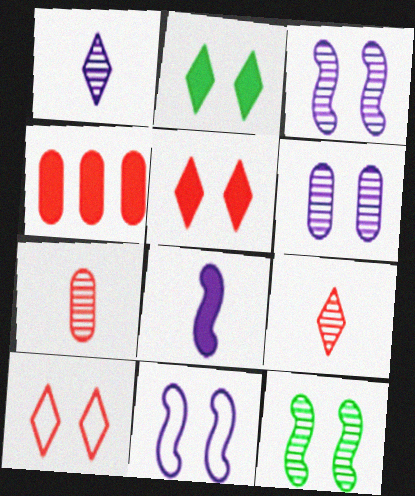[[2, 4, 8]]